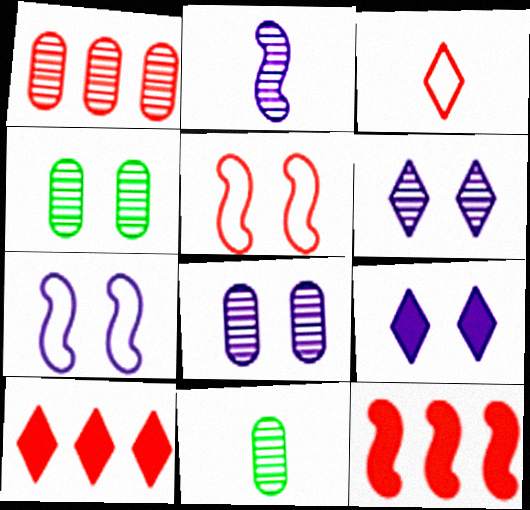[[1, 8, 11], 
[4, 5, 9], 
[7, 8, 9], 
[7, 10, 11]]